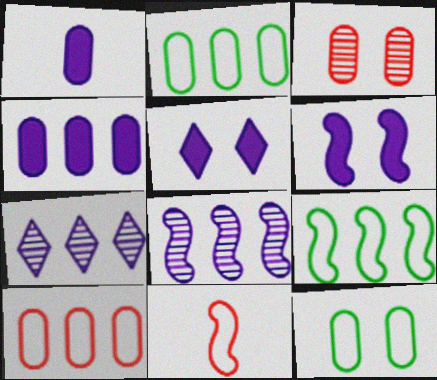[[1, 2, 3]]